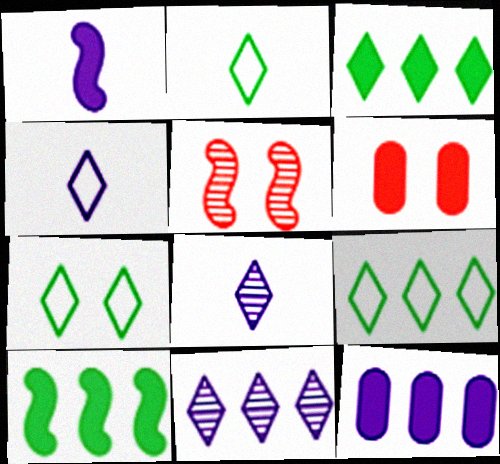[[1, 3, 6], 
[2, 5, 12], 
[2, 7, 9]]